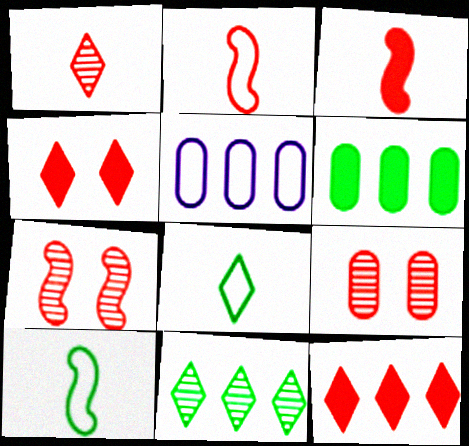[[2, 9, 12]]